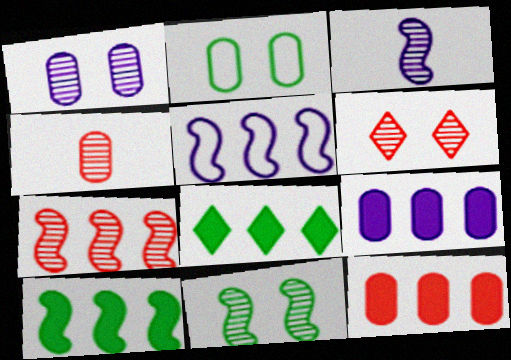[[1, 6, 11], 
[2, 4, 9], 
[3, 7, 11], 
[4, 6, 7], 
[5, 7, 10]]